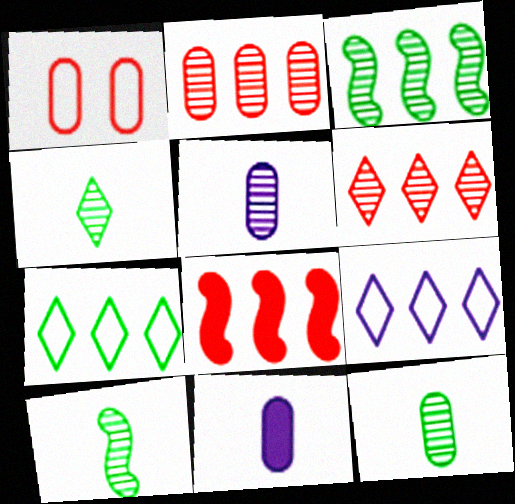[[4, 10, 12]]